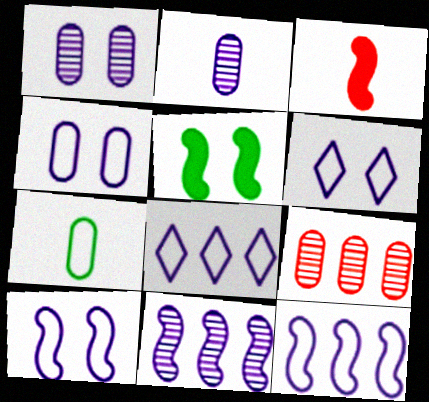[[4, 6, 10]]